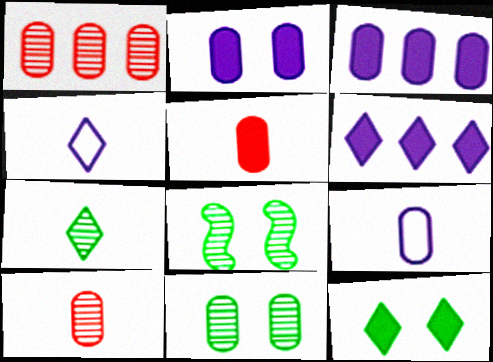[]